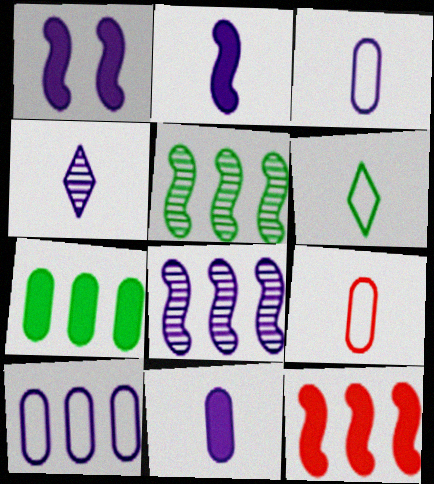[[1, 4, 10], 
[2, 3, 4]]